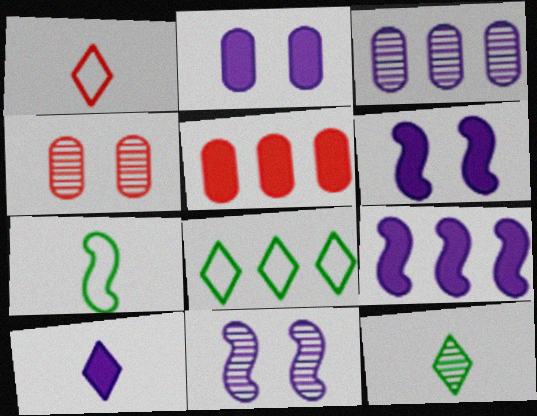[[1, 10, 12], 
[2, 9, 10]]